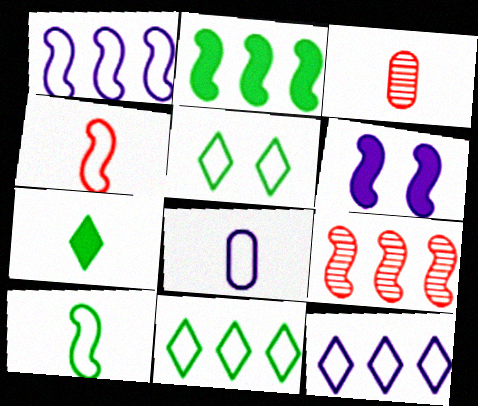[[1, 2, 9], 
[3, 6, 11], 
[6, 9, 10]]